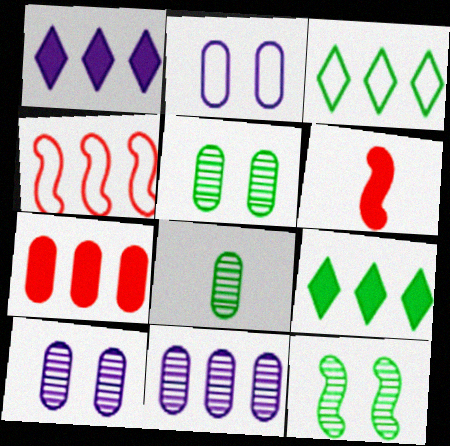[[2, 7, 8], 
[3, 6, 10], 
[4, 9, 11]]